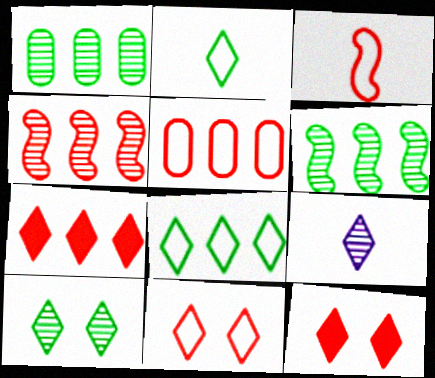[[3, 5, 11], 
[4, 5, 7], 
[8, 9, 12]]